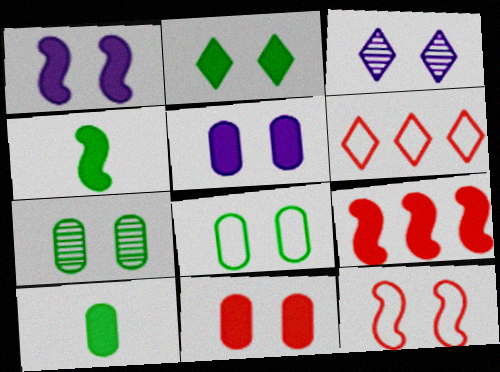[[1, 2, 11], 
[1, 4, 9]]